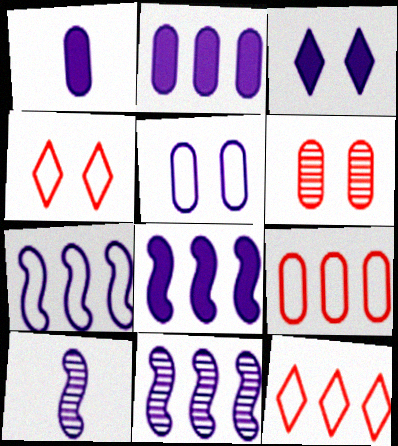[[1, 3, 8], 
[7, 8, 11]]